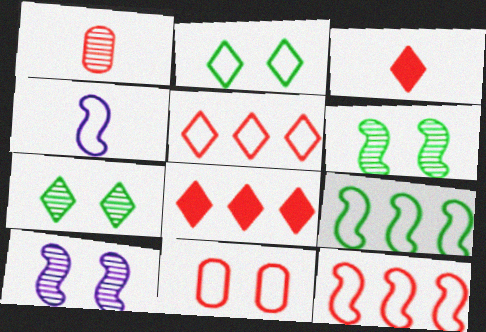[]